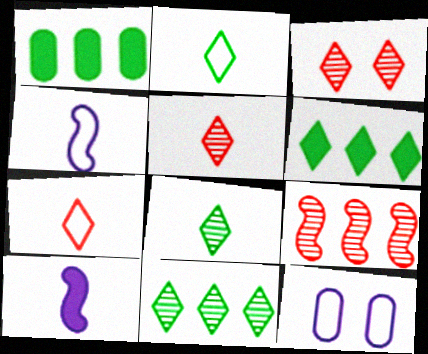[[1, 3, 4]]